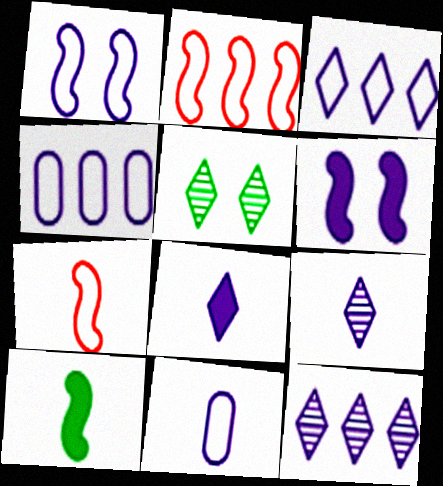[[1, 3, 11], 
[4, 6, 9], 
[6, 11, 12]]